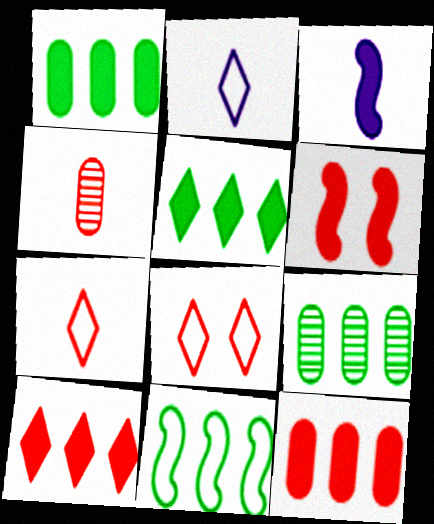[[2, 6, 9], 
[3, 8, 9], 
[5, 9, 11]]